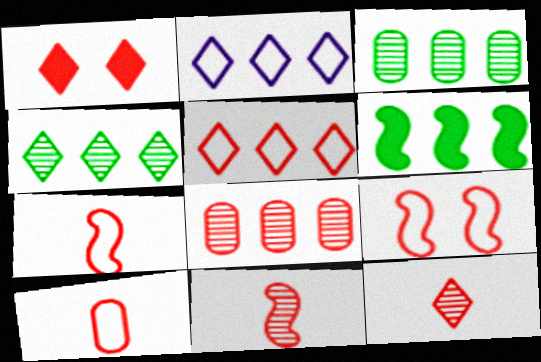[[1, 5, 12], 
[1, 7, 8], 
[2, 6, 8], 
[5, 9, 10]]